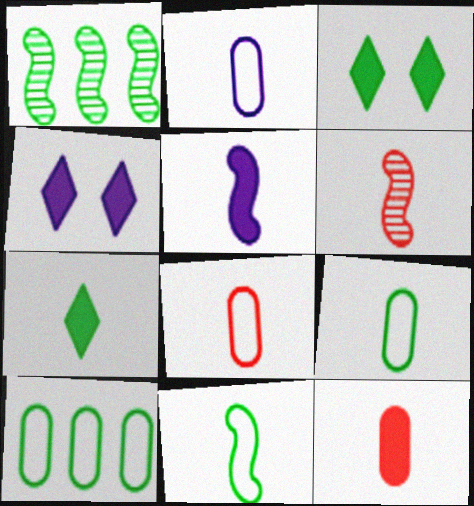[[1, 3, 9], 
[1, 4, 8], 
[2, 6, 7], 
[2, 8, 9], 
[4, 6, 10], 
[5, 6, 11], 
[5, 7, 12]]